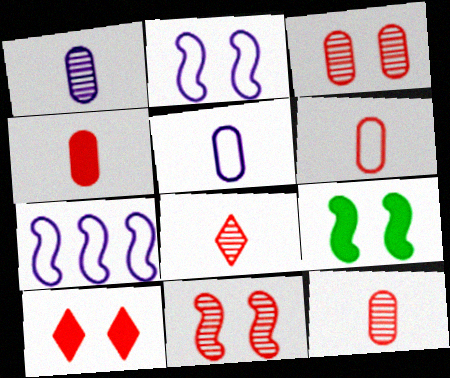[[2, 9, 11], 
[4, 6, 12]]